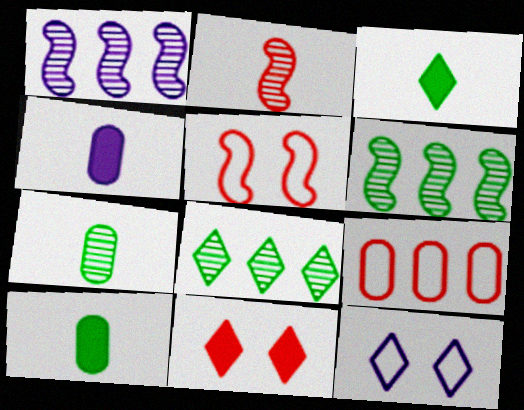[[1, 4, 12], 
[2, 9, 11], 
[4, 5, 8]]